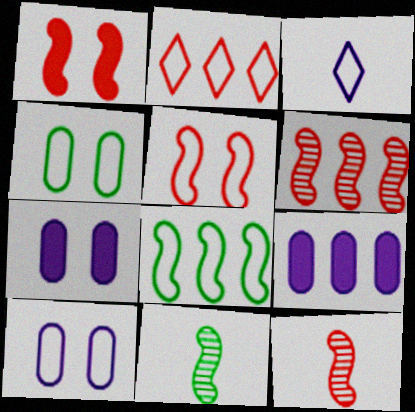[[2, 7, 11]]